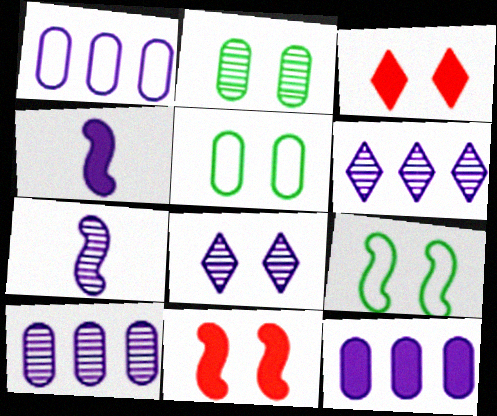[[1, 4, 8], 
[1, 10, 12], 
[5, 8, 11], 
[7, 8, 10]]